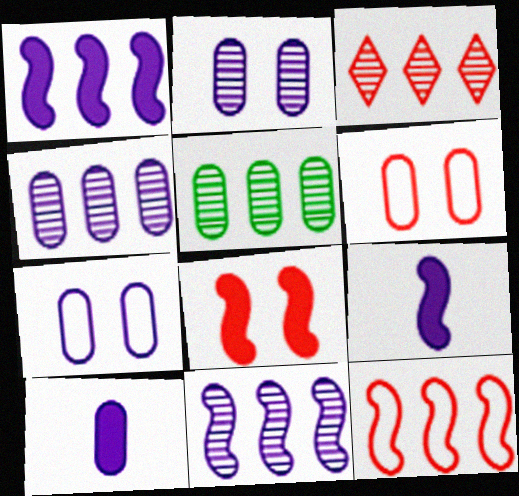[[3, 5, 11], 
[4, 7, 10], 
[5, 6, 10]]